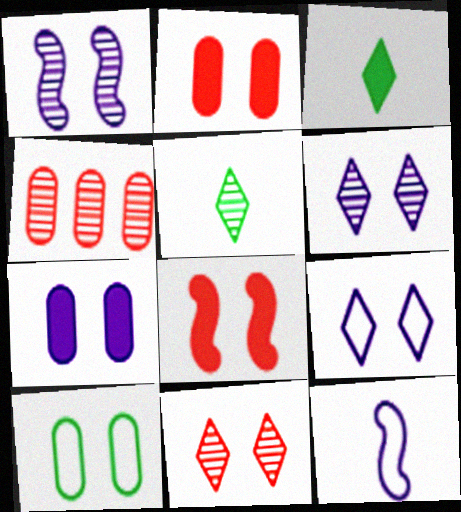[[1, 4, 5], 
[1, 7, 9], 
[6, 8, 10]]